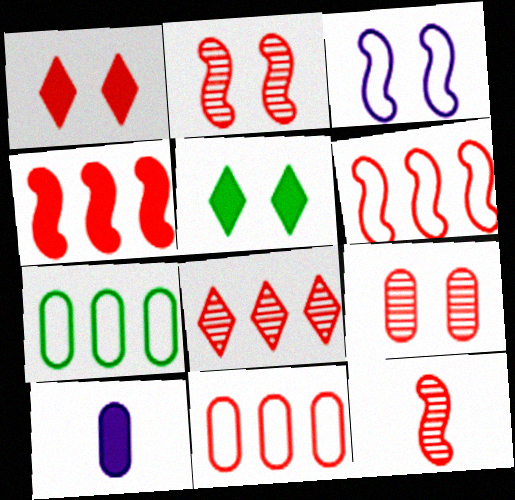[[1, 11, 12], 
[3, 5, 9], 
[4, 5, 10], 
[4, 8, 11], 
[7, 9, 10], 
[8, 9, 12]]